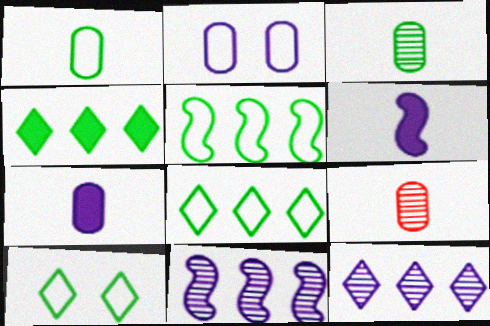[[1, 5, 10], 
[1, 7, 9], 
[2, 6, 12]]